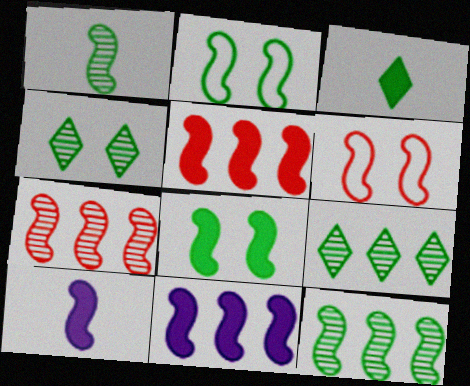[[1, 6, 11], 
[2, 7, 10], 
[5, 8, 10], 
[6, 10, 12]]